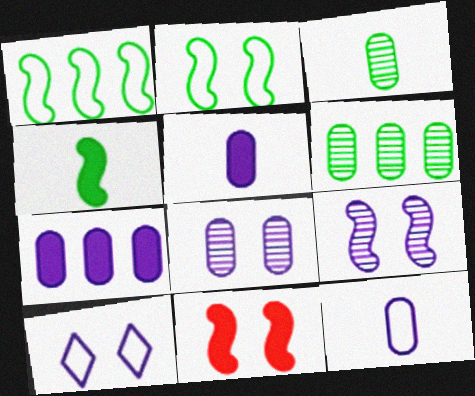[[2, 9, 11], 
[7, 8, 12]]